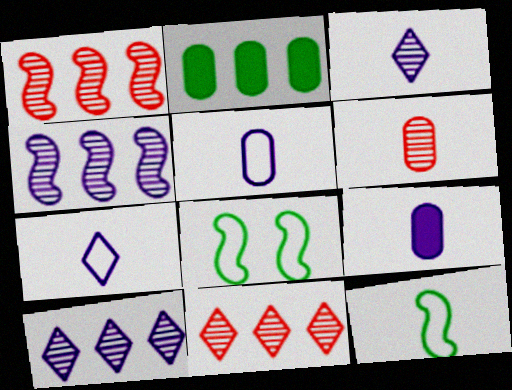[[8, 9, 11]]